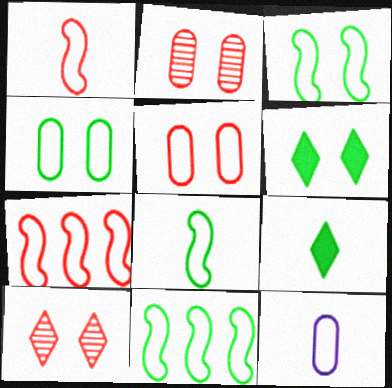[[3, 8, 11]]